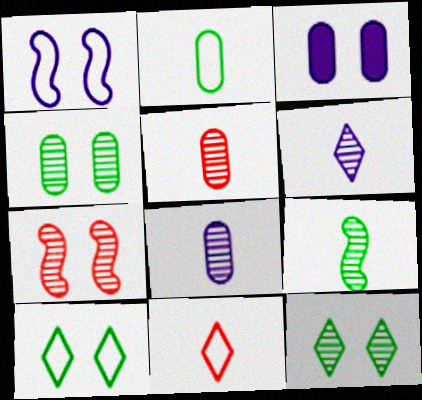[[3, 7, 10], 
[5, 6, 9]]